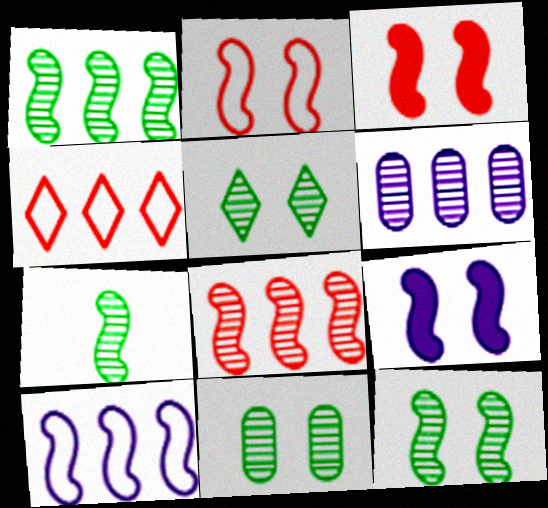[[1, 7, 12], 
[2, 9, 12], 
[3, 7, 10], 
[5, 11, 12]]